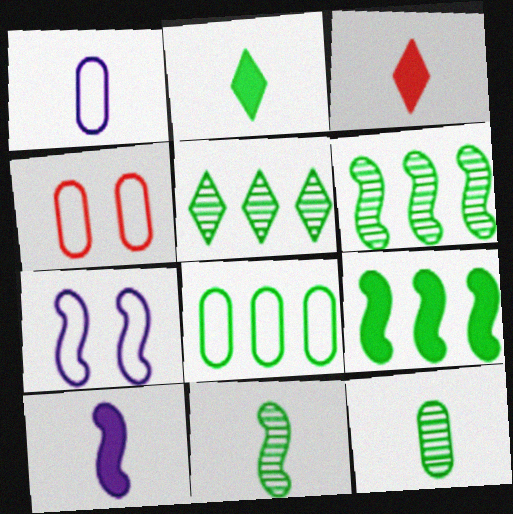[[1, 3, 11], 
[1, 4, 8], 
[4, 5, 10], 
[5, 8, 9]]